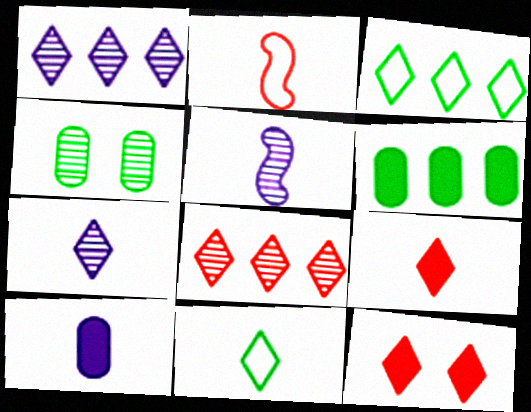[[1, 11, 12], 
[3, 7, 12], 
[4, 5, 8], 
[7, 9, 11]]